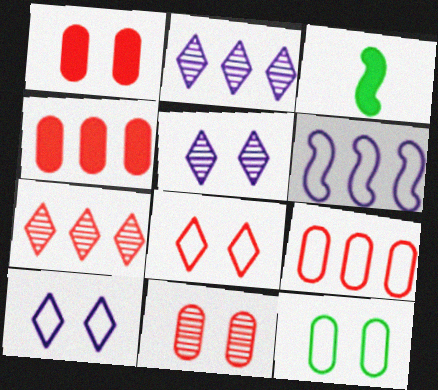[[3, 5, 9]]